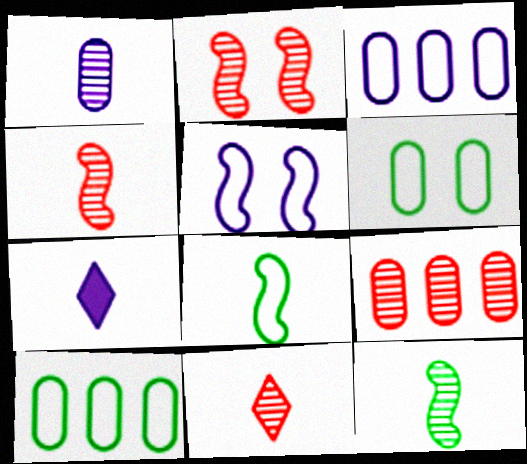[[1, 11, 12], 
[2, 7, 10], 
[2, 9, 11]]